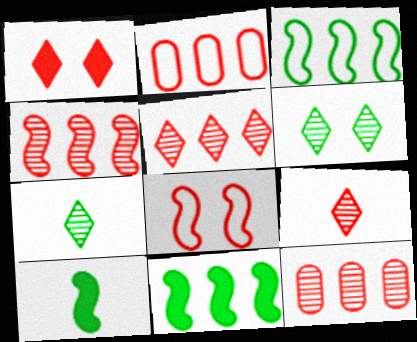[[4, 5, 12]]